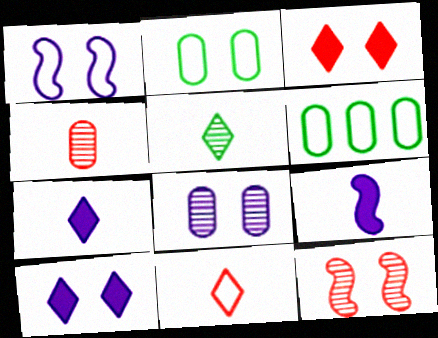[[1, 6, 11], 
[1, 8, 10], 
[2, 10, 12], 
[5, 7, 11], 
[6, 7, 12]]